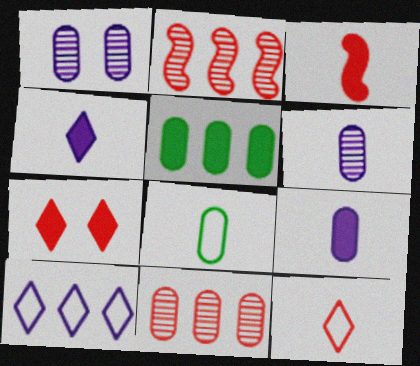[[2, 5, 10]]